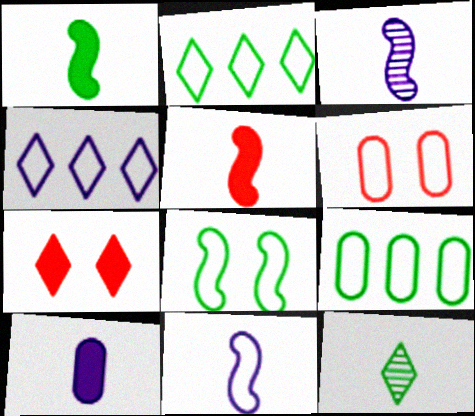[[2, 6, 11], 
[3, 7, 9], 
[4, 7, 12]]